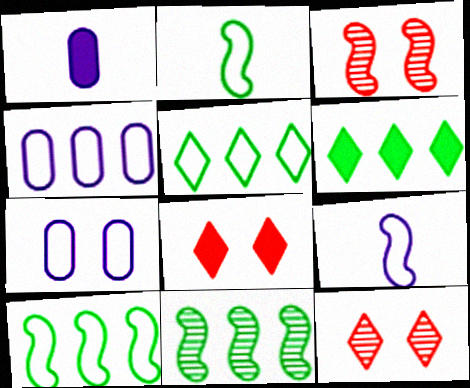[[1, 3, 5], 
[1, 10, 12]]